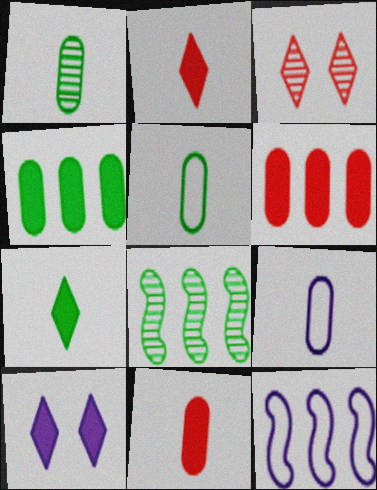[[1, 9, 11]]